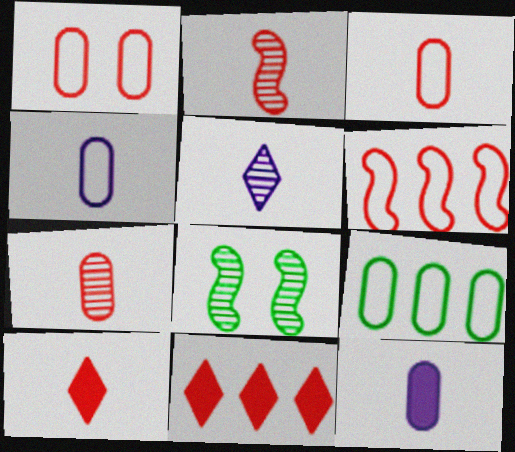[[1, 2, 11], 
[1, 4, 9], 
[2, 3, 10], 
[4, 8, 11]]